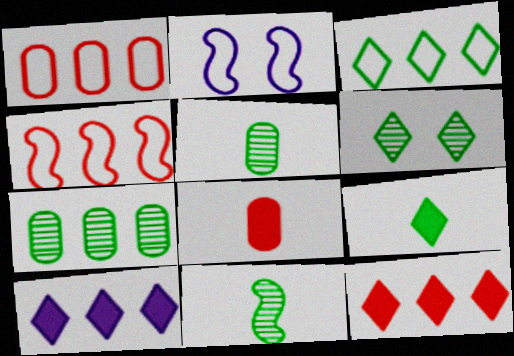[[2, 5, 12], 
[3, 6, 9], 
[4, 7, 10], 
[6, 7, 11]]